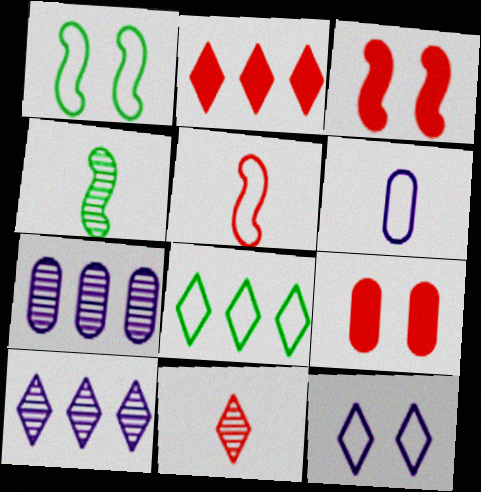[[2, 8, 10]]